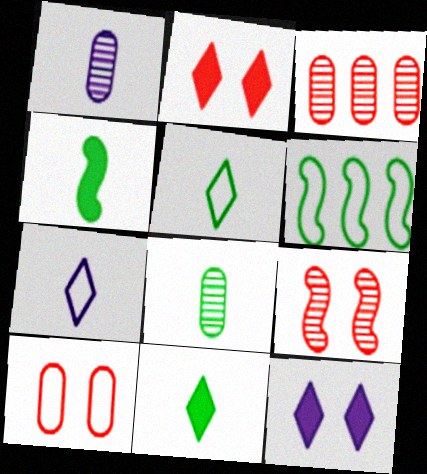[[1, 2, 6], 
[2, 9, 10], 
[4, 5, 8], 
[6, 7, 10]]